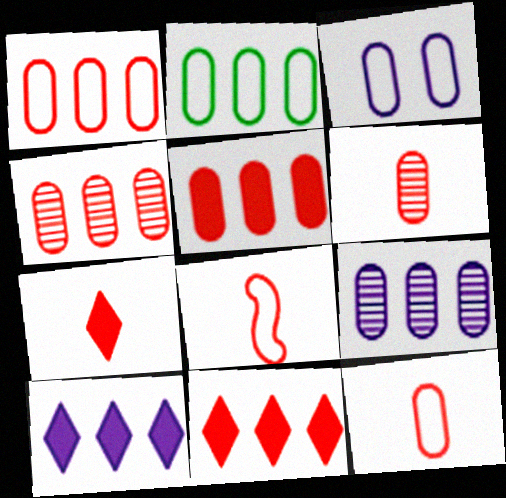[[1, 4, 5], 
[2, 3, 12], 
[2, 5, 9], 
[6, 7, 8]]